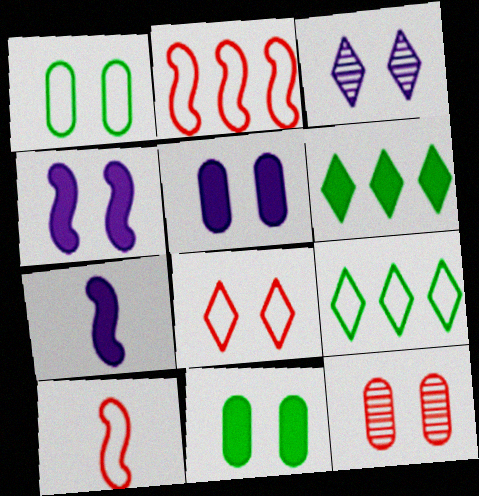[[1, 5, 12], 
[7, 9, 12]]